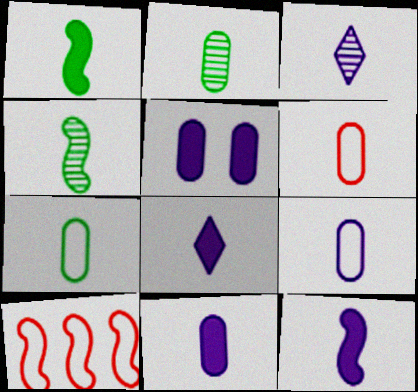[[1, 3, 6], 
[2, 6, 11], 
[3, 9, 12], 
[4, 6, 8], 
[6, 7, 9], 
[8, 11, 12]]